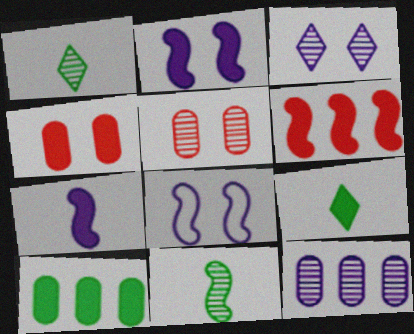[[6, 8, 11]]